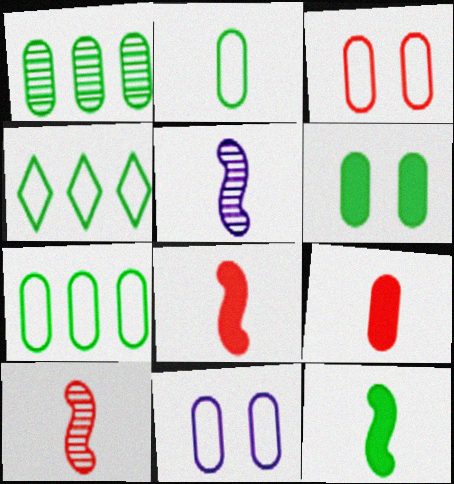[[1, 2, 6], 
[1, 9, 11]]